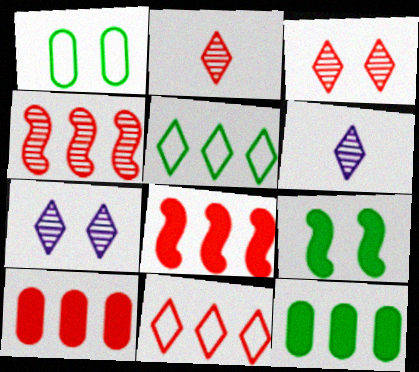[[1, 6, 8], 
[4, 10, 11]]